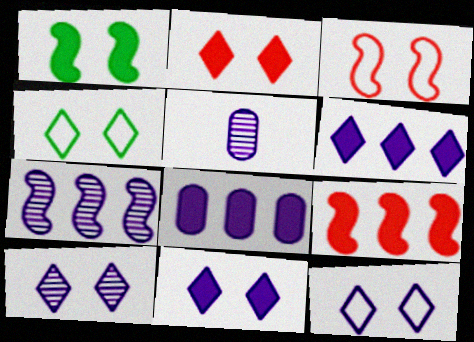[[2, 4, 10], 
[4, 5, 9], 
[5, 7, 10], 
[10, 11, 12]]